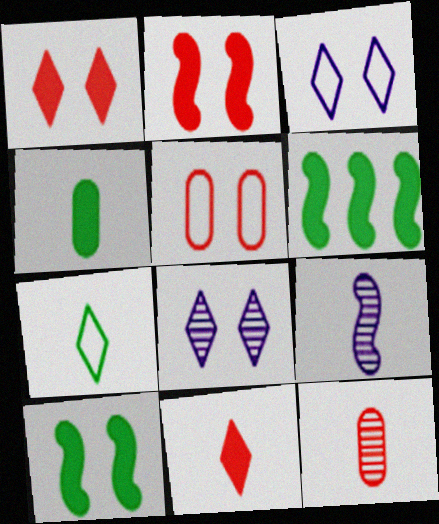[[3, 6, 12], 
[5, 8, 10]]